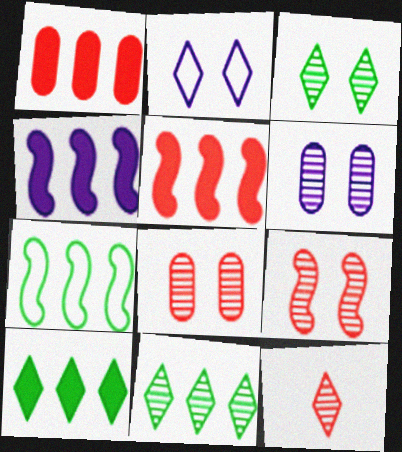[[1, 4, 10], 
[2, 10, 12], 
[3, 6, 9]]